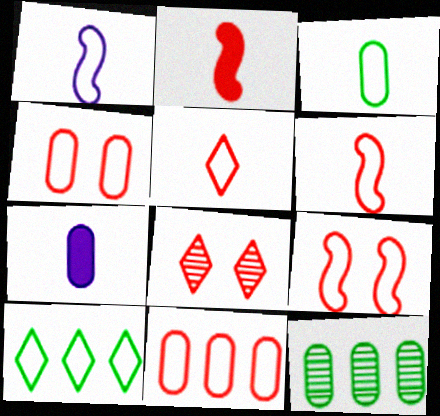[[1, 3, 5], 
[1, 4, 10], 
[2, 8, 11], 
[4, 7, 12], 
[5, 9, 11]]